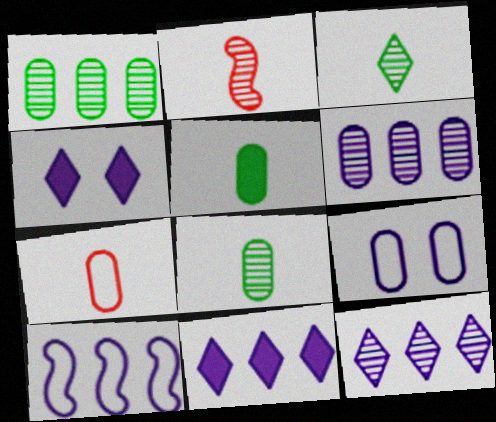[[6, 10, 11]]